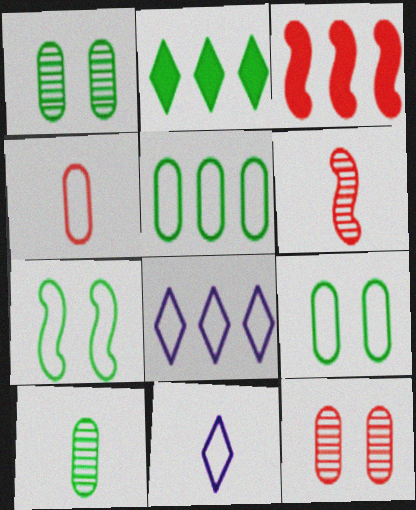[[1, 3, 11], 
[2, 7, 10], 
[4, 7, 8]]